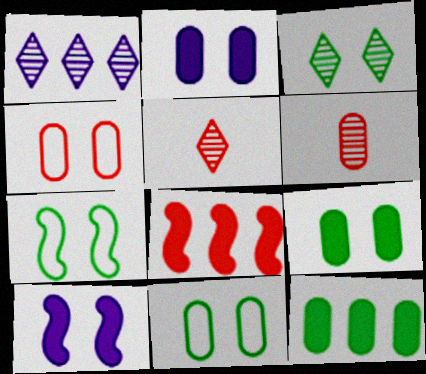[[1, 3, 5], 
[3, 4, 10], 
[3, 7, 9], 
[4, 5, 8]]